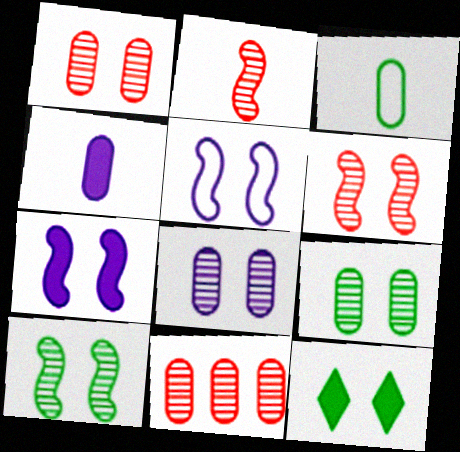[[1, 5, 12], 
[1, 8, 9]]